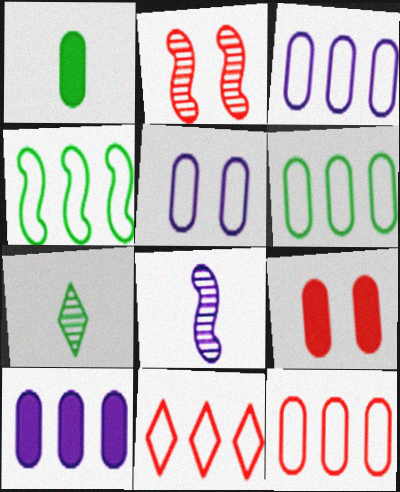[[1, 9, 10], 
[3, 4, 11], 
[3, 6, 12]]